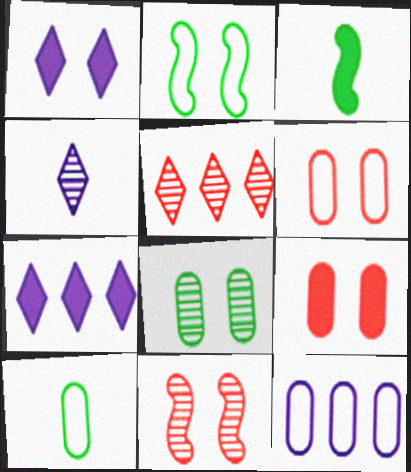[[3, 7, 9], 
[6, 10, 12], 
[7, 10, 11]]